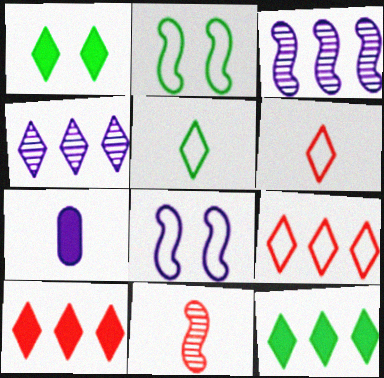[[1, 4, 6], 
[4, 7, 8], 
[4, 9, 12], 
[5, 7, 11]]